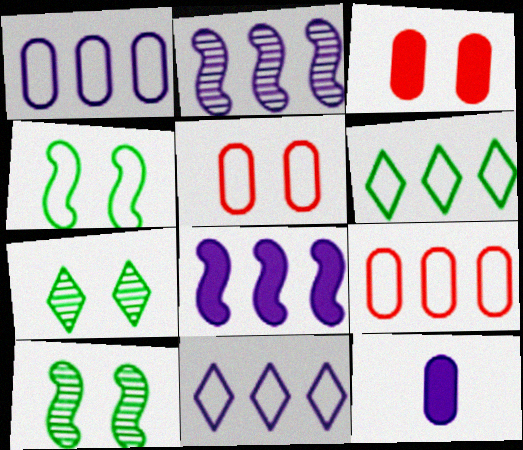[]